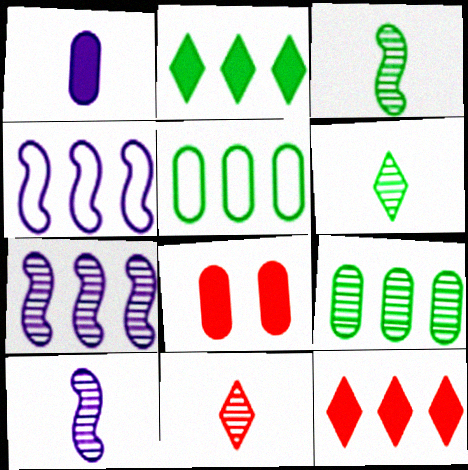[[4, 6, 8], 
[4, 9, 12], 
[5, 7, 12]]